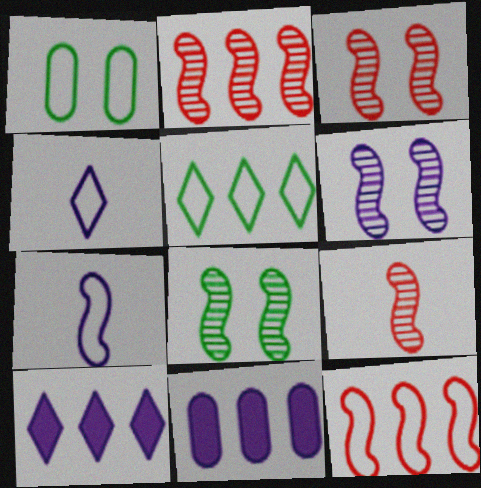[[1, 4, 12], 
[1, 9, 10], 
[2, 3, 9], 
[2, 5, 11], 
[3, 6, 8], 
[4, 6, 11]]